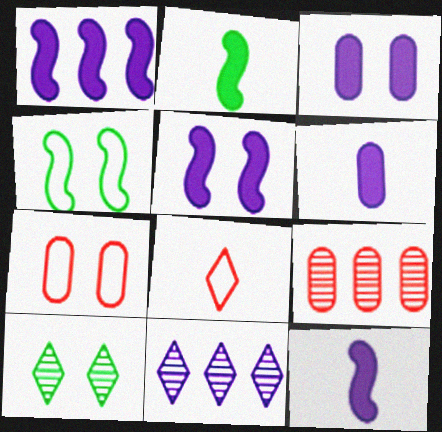[[1, 5, 12], 
[2, 7, 11], 
[5, 7, 10]]